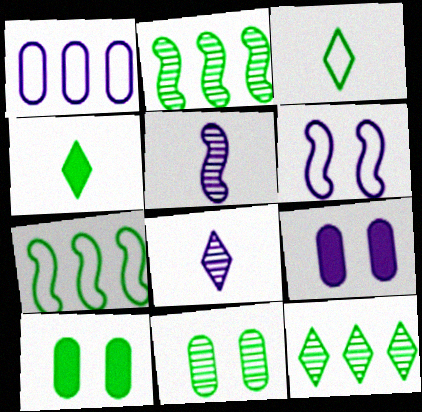[[2, 3, 10], 
[4, 7, 11]]